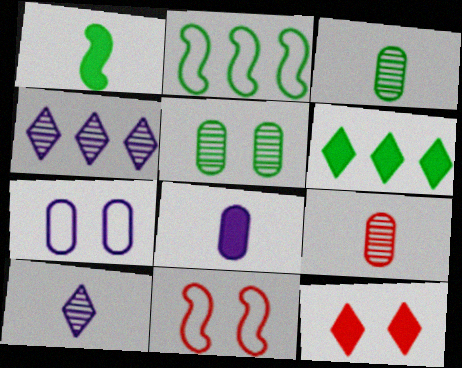[]